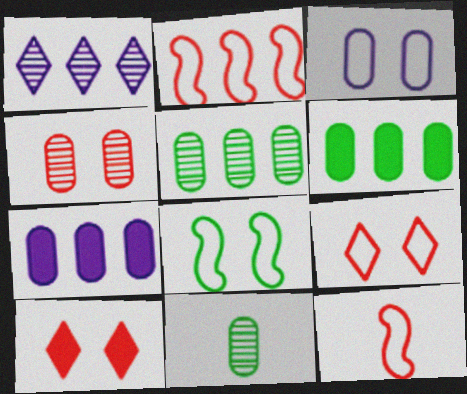[[1, 2, 6], 
[3, 8, 9]]